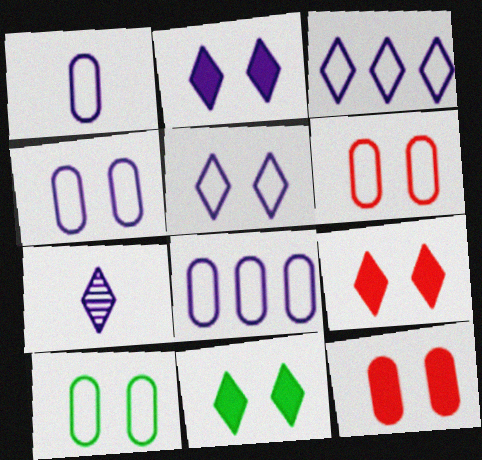[[1, 4, 8], 
[2, 3, 7], 
[2, 9, 11], 
[4, 6, 10]]